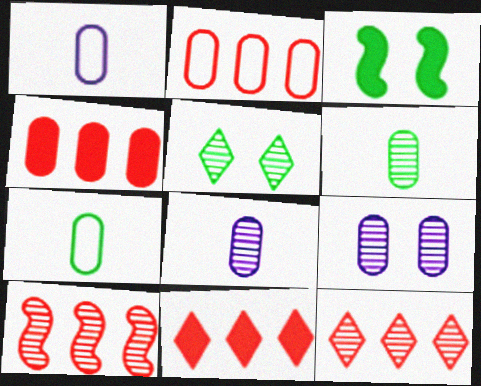[[1, 3, 12], 
[2, 10, 11], 
[4, 7, 9], 
[5, 8, 10]]